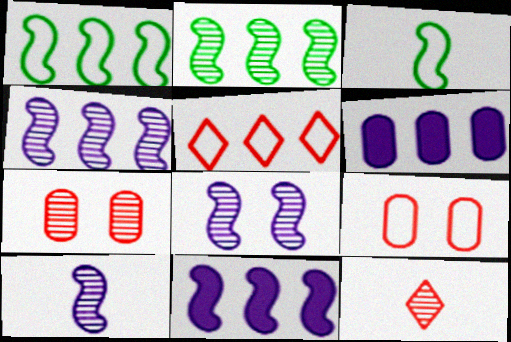[[2, 5, 6], 
[4, 8, 10]]